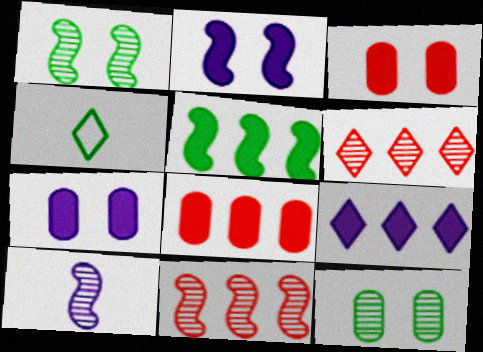[[1, 10, 11], 
[4, 5, 12], 
[4, 7, 11], 
[5, 8, 9], 
[6, 10, 12]]